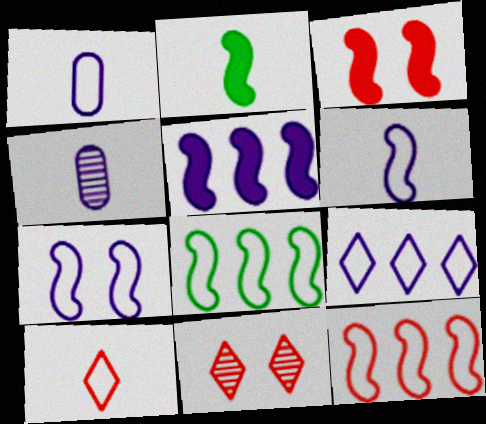[[1, 7, 9], 
[2, 3, 5], 
[2, 4, 10]]